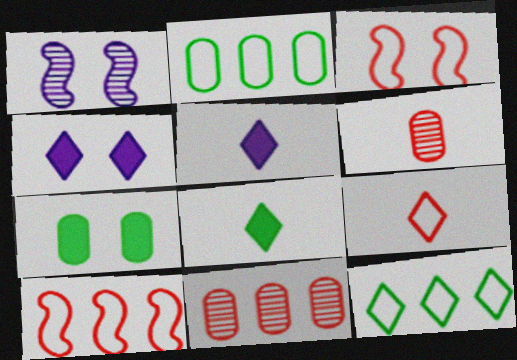[]